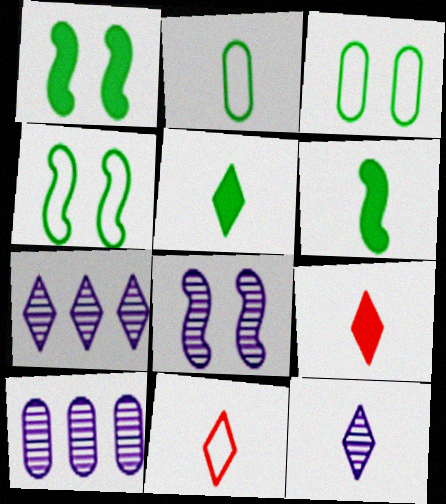[[1, 10, 11], 
[4, 9, 10], 
[5, 11, 12], 
[8, 10, 12]]